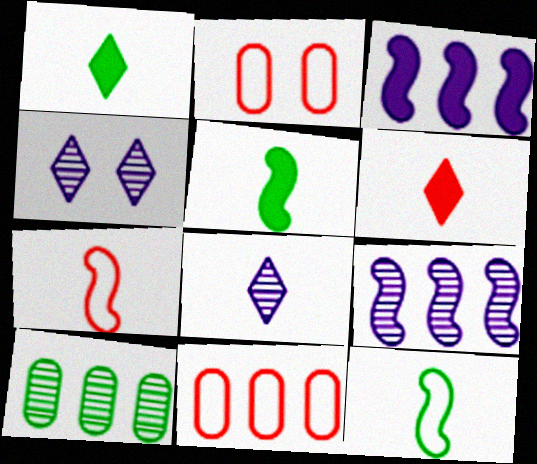[[1, 2, 9], 
[4, 5, 11]]